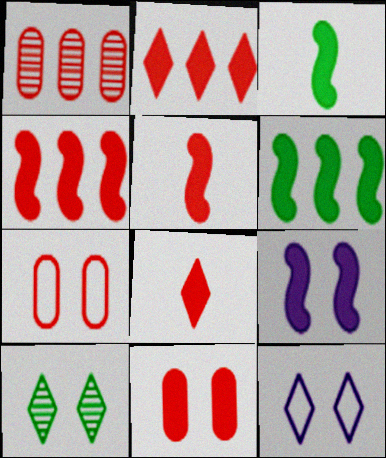[[1, 3, 12], 
[2, 5, 11], 
[3, 4, 9], 
[4, 8, 11], 
[5, 6, 9], 
[7, 9, 10]]